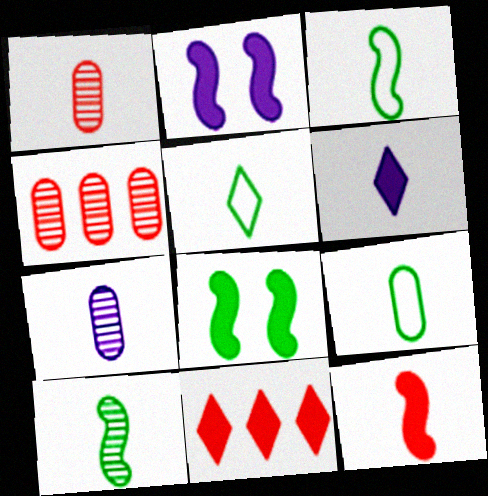[[1, 3, 6], 
[2, 4, 5], 
[3, 5, 9], 
[5, 7, 12]]